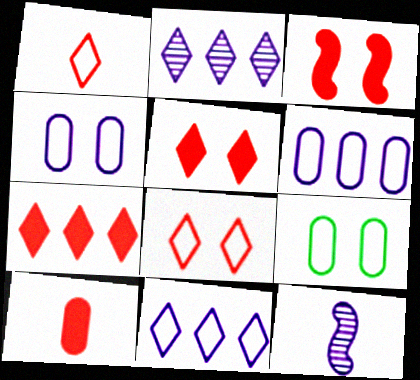[[3, 7, 10], 
[7, 9, 12]]